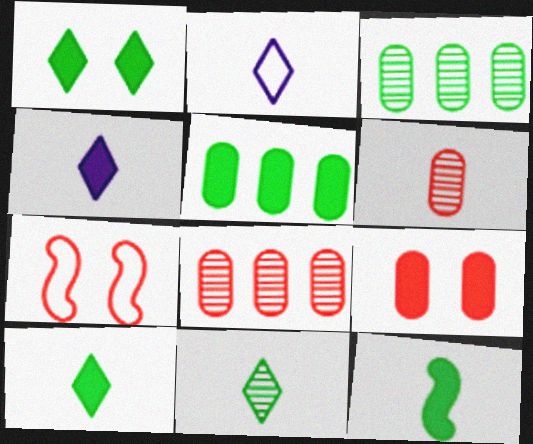[[1, 5, 12], 
[2, 6, 12], 
[3, 4, 7]]